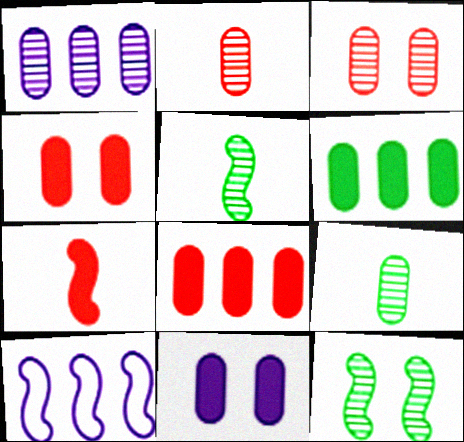[[1, 3, 9], 
[7, 10, 12]]